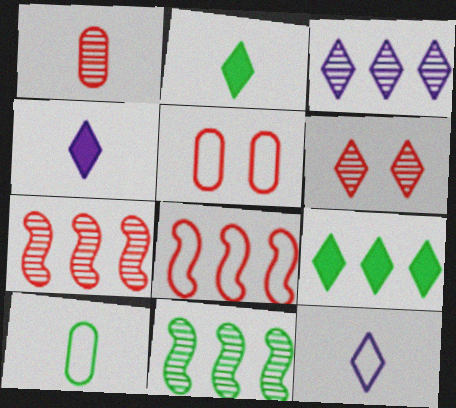[[1, 6, 7], 
[4, 5, 11], 
[6, 9, 12]]